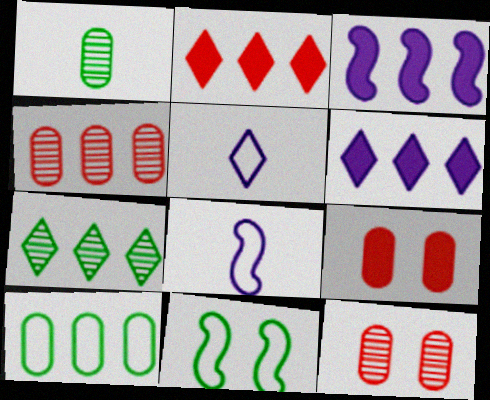[[7, 8, 9]]